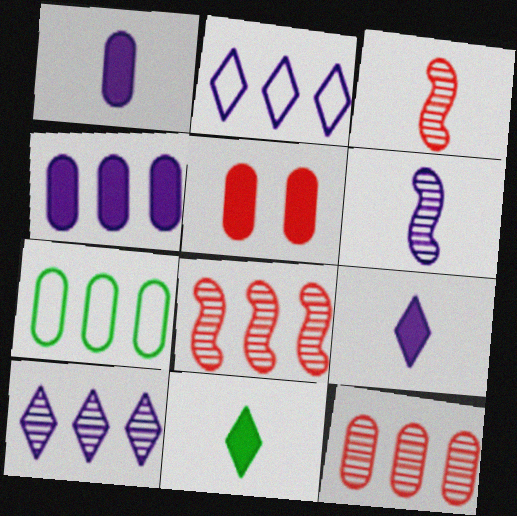[[4, 7, 12]]